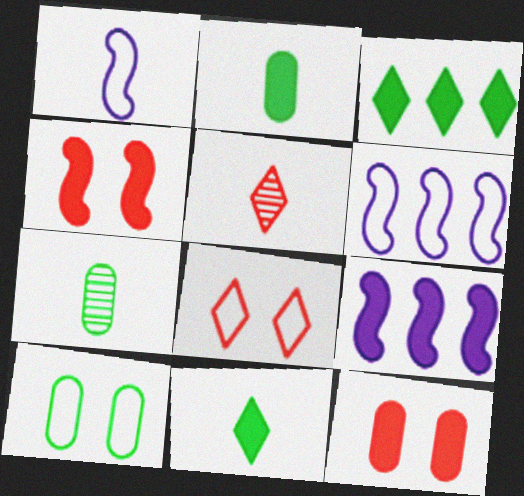[[1, 2, 5], 
[5, 9, 10], 
[7, 8, 9], 
[9, 11, 12]]